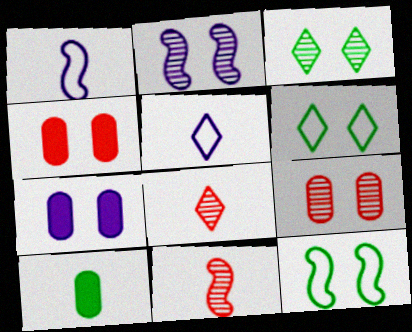[[1, 8, 10], 
[2, 3, 9], 
[2, 4, 6], 
[5, 10, 11]]